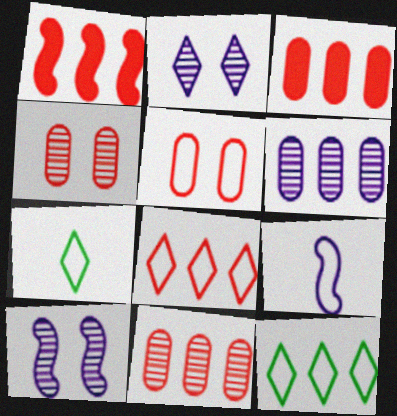[[1, 6, 12], 
[1, 8, 11], 
[3, 7, 10], 
[5, 9, 12]]